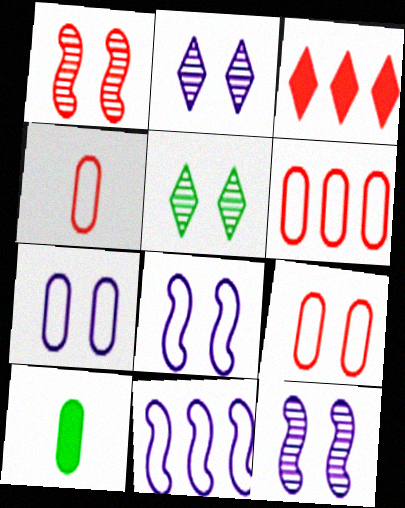[[1, 3, 4], 
[4, 6, 9]]